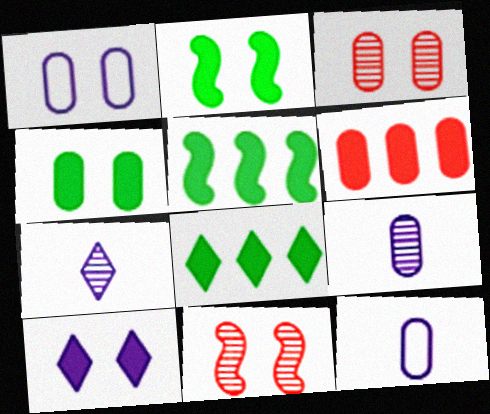[[1, 3, 4], 
[8, 11, 12]]